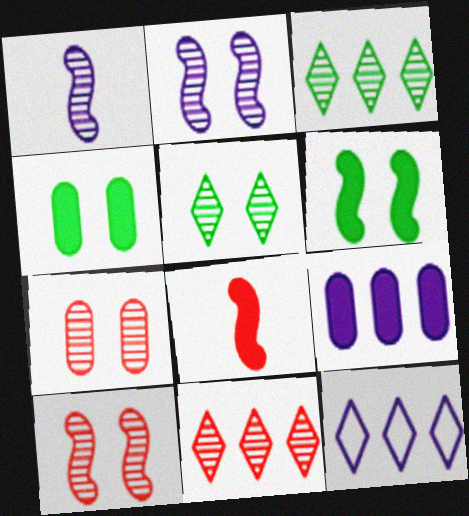[[1, 3, 7], 
[2, 5, 7]]